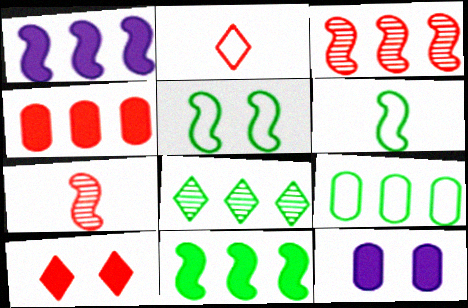[[1, 5, 7], 
[8, 9, 11]]